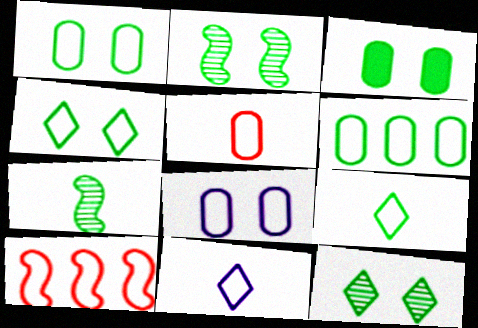[[1, 10, 11], 
[2, 3, 4], 
[5, 6, 8], 
[8, 9, 10]]